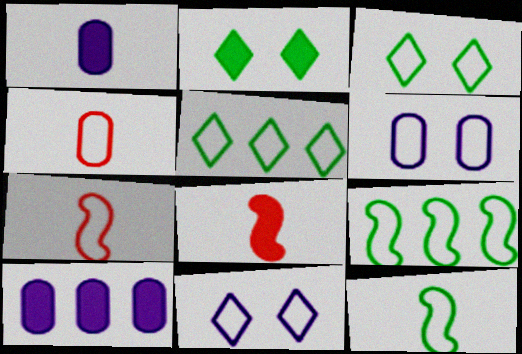[[2, 8, 10], 
[4, 9, 11], 
[5, 6, 7]]